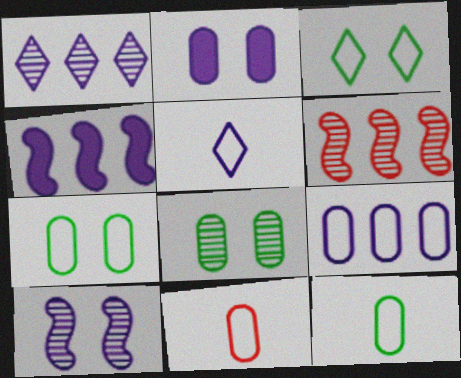[[1, 4, 9], 
[7, 9, 11]]